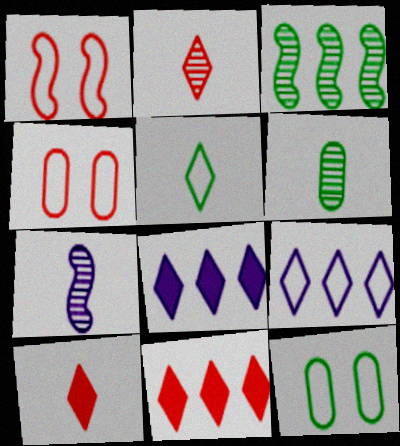[[1, 6, 8], 
[2, 6, 7], 
[7, 11, 12]]